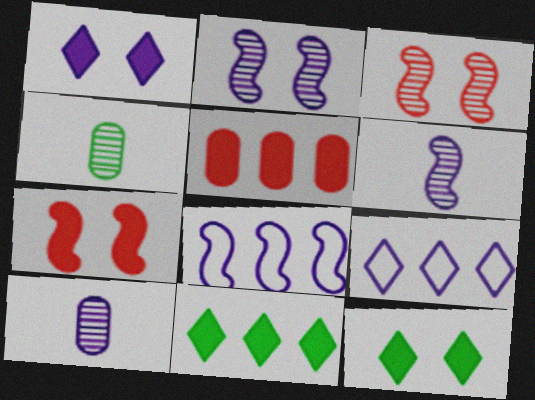[[1, 8, 10], 
[4, 7, 9]]